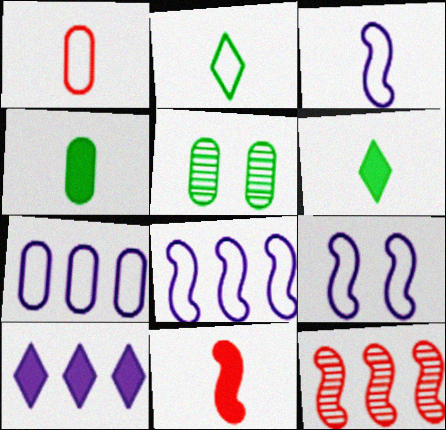[[1, 2, 3], 
[3, 8, 9]]